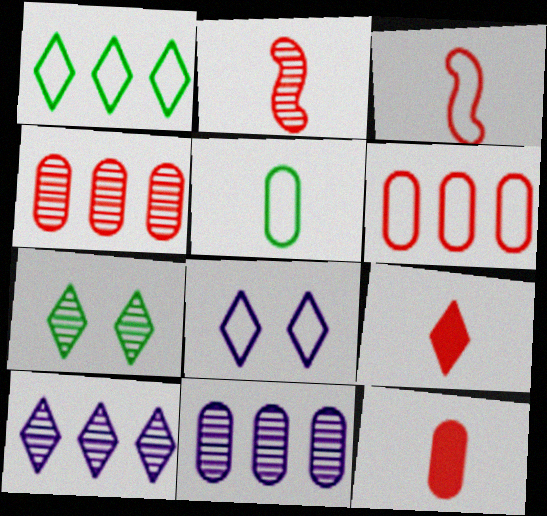[[2, 7, 11]]